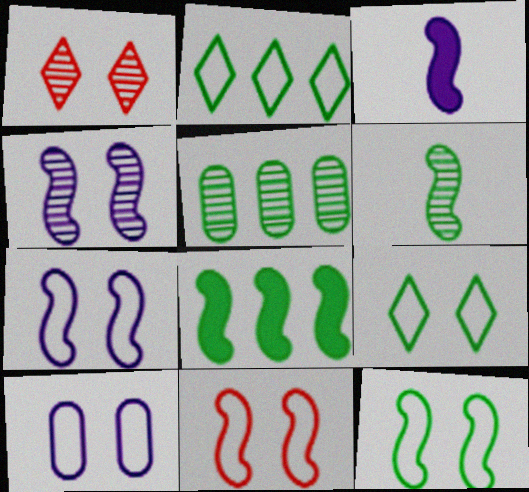[[2, 5, 8], 
[6, 8, 12], 
[7, 11, 12], 
[9, 10, 11]]